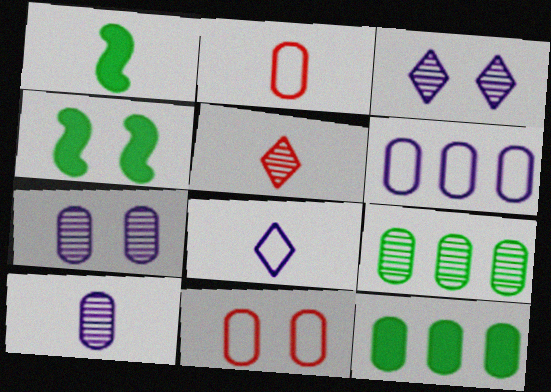[[2, 7, 12], 
[3, 4, 11], 
[4, 5, 6], 
[10, 11, 12]]